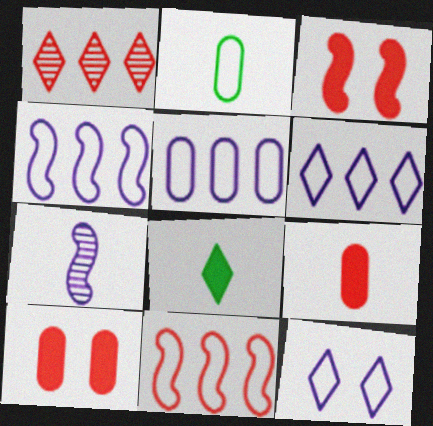[[1, 8, 12], 
[2, 11, 12], 
[4, 5, 6]]